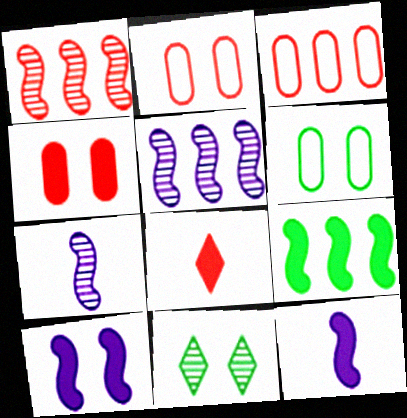[[1, 2, 8], 
[2, 10, 11], 
[3, 11, 12], 
[5, 6, 8]]